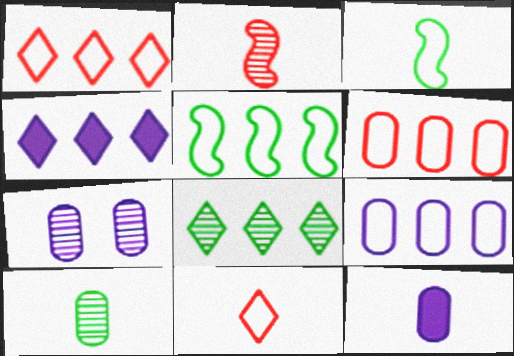[[1, 4, 8], 
[1, 5, 9], 
[2, 7, 8], 
[7, 9, 12]]